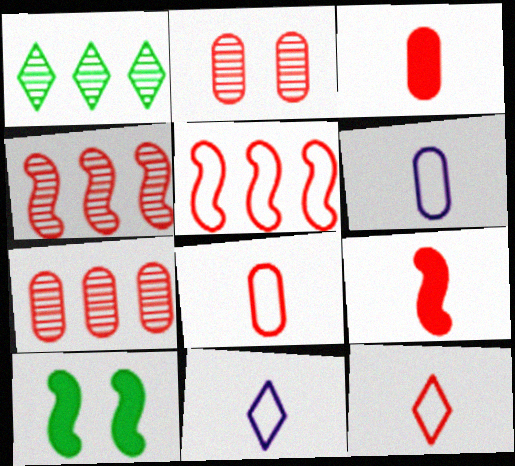[[7, 10, 11]]